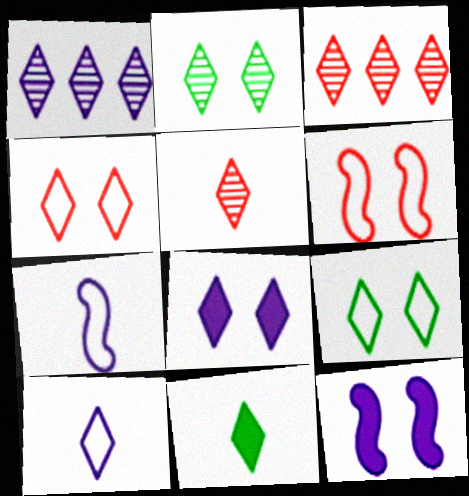[[1, 2, 5], 
[1, 4, 11], 
[1, 8, 10], 
[2, 4, 8], 
[5, 10, 11]]